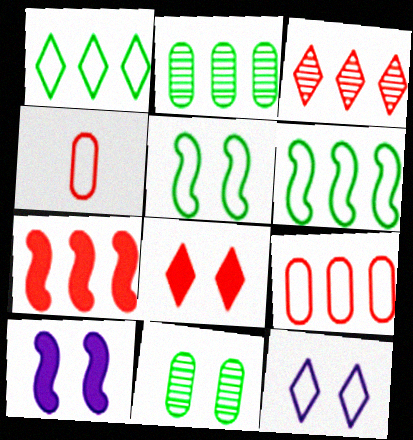[[3, 7, 9], 
[4, 6, 12]]